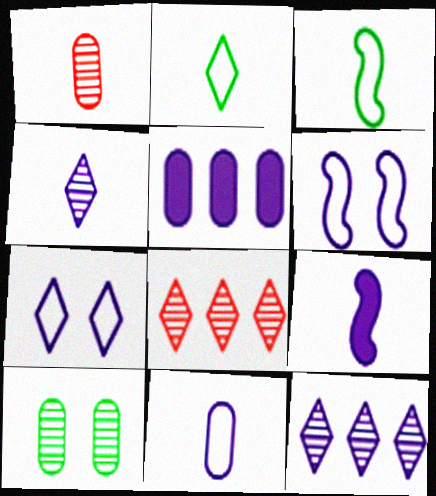[[1, 2, 9], 
[4, 5, 6], 
[4, 9, 11]]